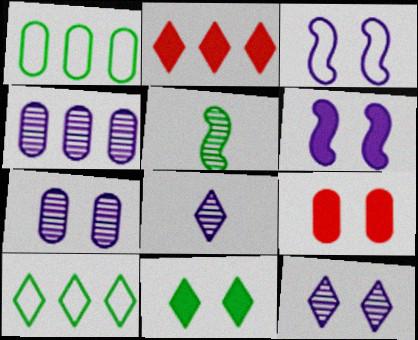[[1, 5, 11], 
[6, 9, 11]]